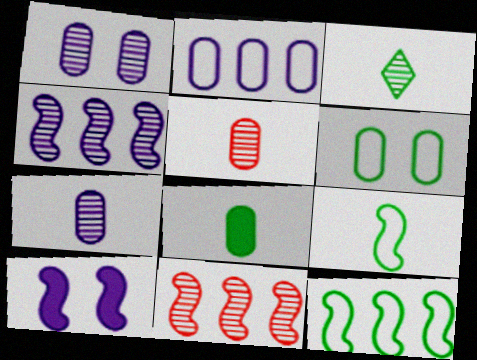[[1, 3, 11], 
[3, 8, 9], 
[9, 10, 11]]